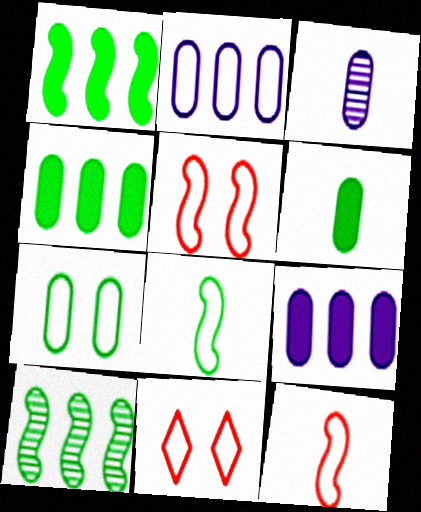[[1, 3, 11], 
[2, 8, 11]]